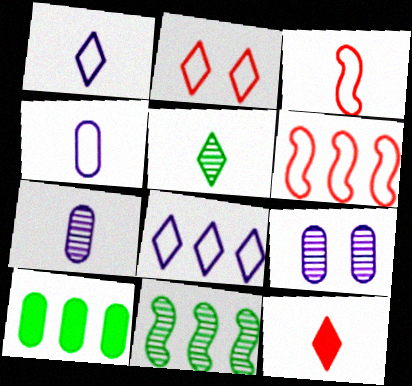[[1, 5, 12]]